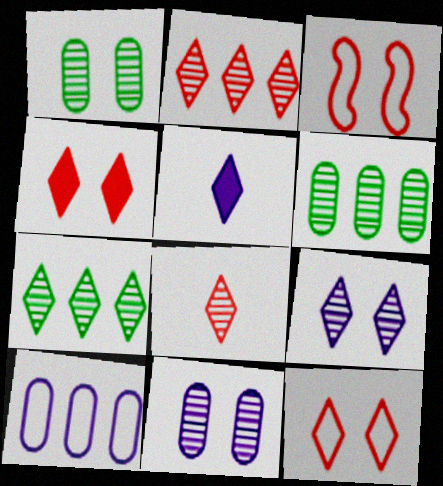[[3, 5, 6], 
[5, 7, 12], 
[7, 8, 9]]